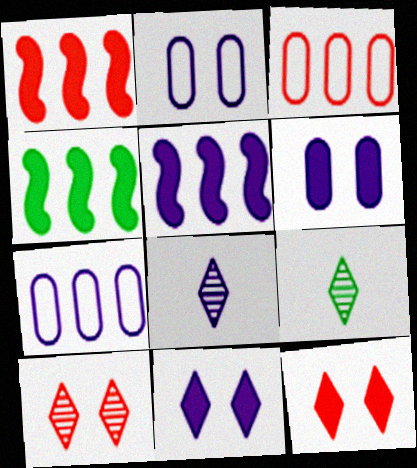[[1, 2, 9], 
[1, 4, 5], 
[2, 5, 8]]